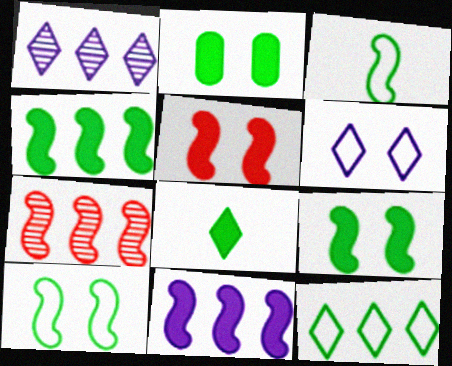[[2, 4, 8]]